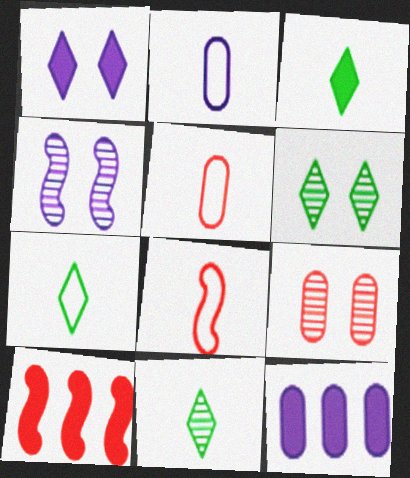[[2, 6, 10], 
[2, 7, 8], 
[3, 7, 11], 
[4, 6, 9], 
[6, 8, 12]]